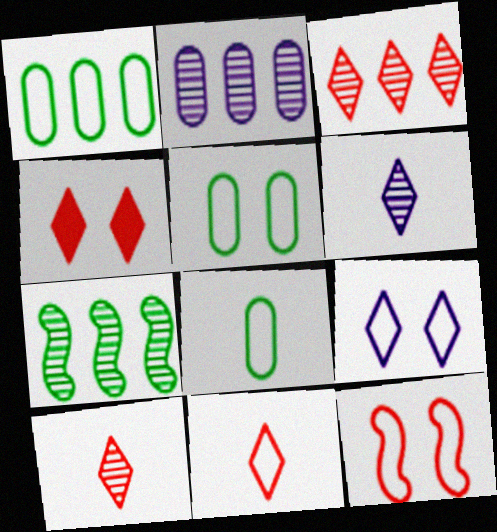[[1, 5, 8], 
[2, 3, 7], 
[3, 4, 11], 
[5, 9, 12]]